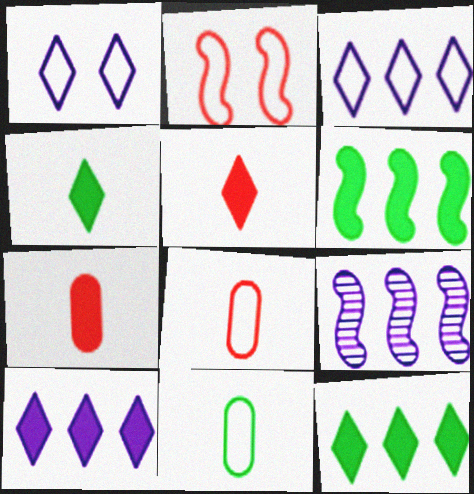[[2, 3, 11]]